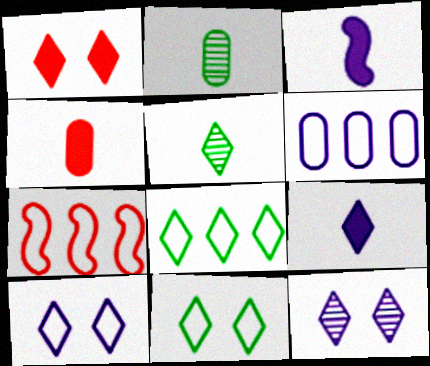[[1, 11, 12], 
[3, 6, 12], 
[6, 7, 8]]